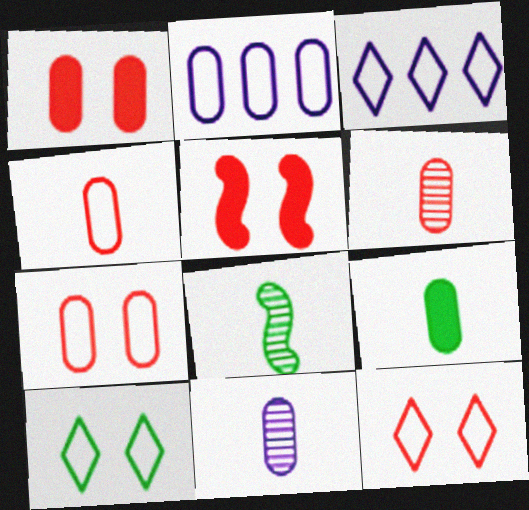[[1, 3, 8], 
[4, 9, 11]]